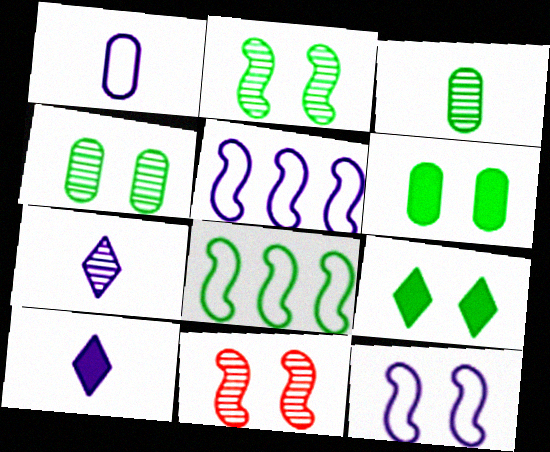[[3, 8, 9]]